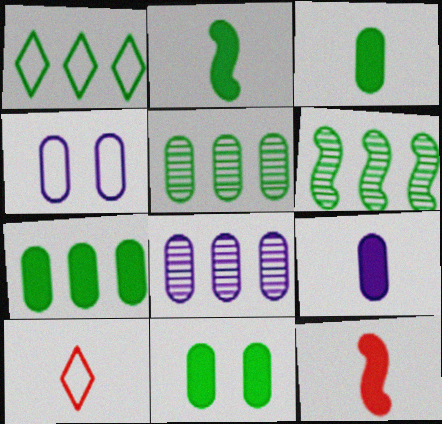[[1, 6, 7], 
[3, 7, 11], 
[4, 8, 9]]